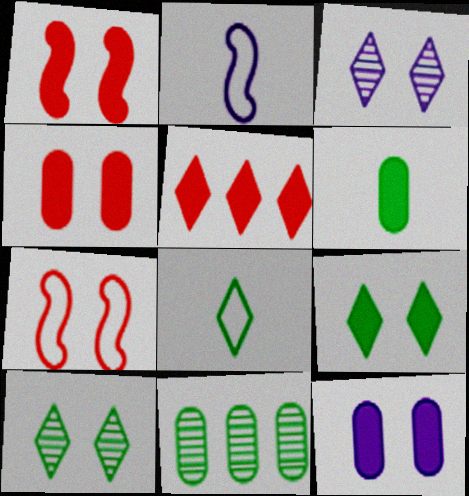[[1, 9, 12], 
[3, 5, 8], 
[7, 10, 12]]